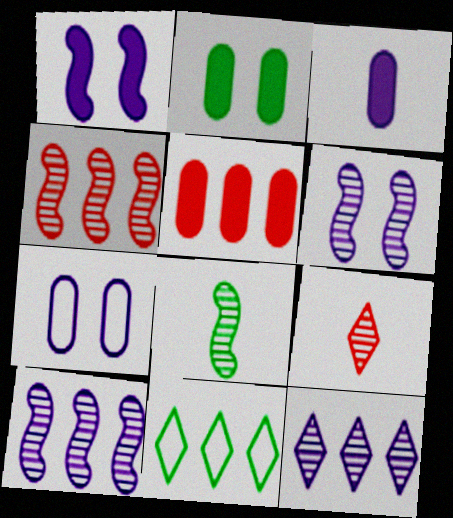[[2, 3, 5], 
[2, 8, 11], 
[4, 6, 8], 
[5, 10, 11]]